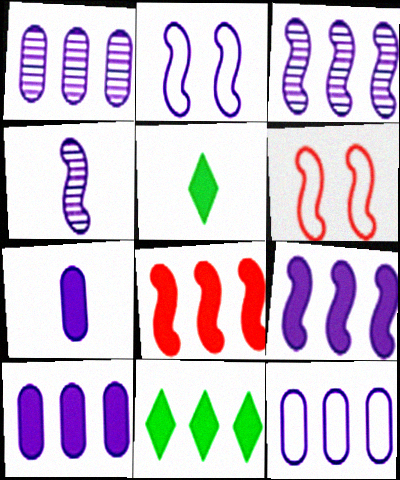[[1, 5, 6], 
[1, 10, 12], 
[2, 4, 9], 
[8, 10, 11]]